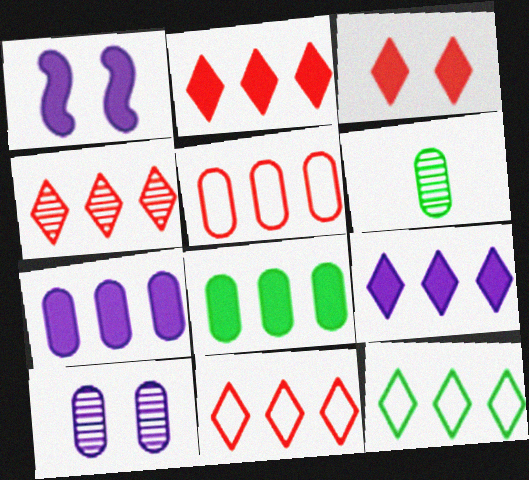[[1, 6, 11], 
[2, 4, 11], 
[4, 9, 12]]